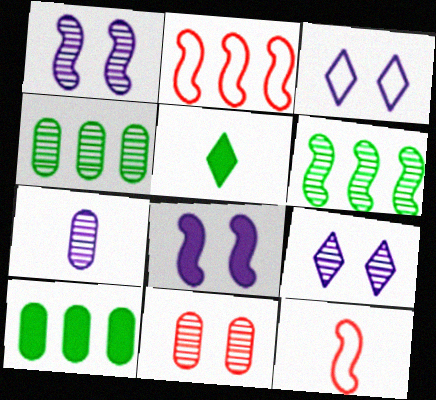[[4, 7, 11], 
[5, 7, 12], 
[6, 8, 12], 
[9, 10, 12]]